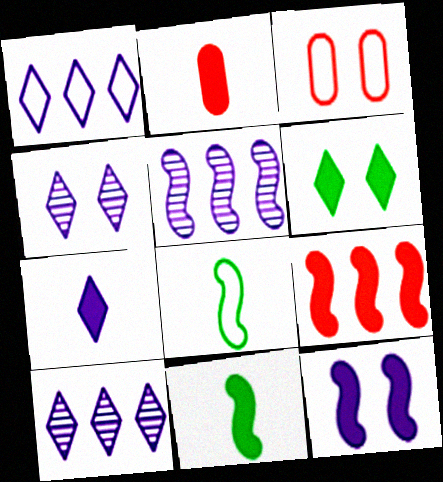[[1, 3, 8], 
[1, 4, 7], 
[2, 7, 11], 
[3, 10, 11], 
[9, 11, 12]]